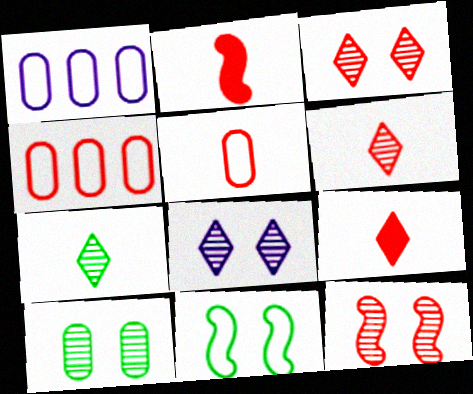[[2, 3, 4], 
[2, 5, 6], 
[4, 9, 12], 
[8, 10, 12]]